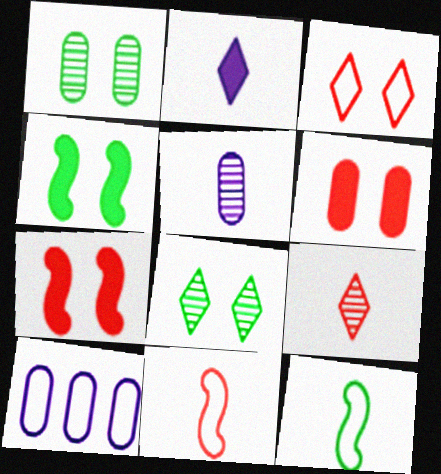[[3, 10, 12], 
[4, 9, 10]]